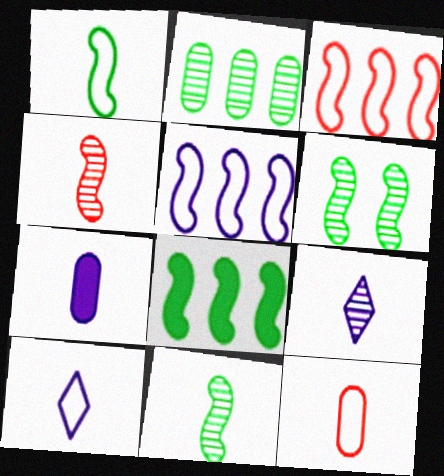[[1, 6, 8], 
[1, 10, 12]]